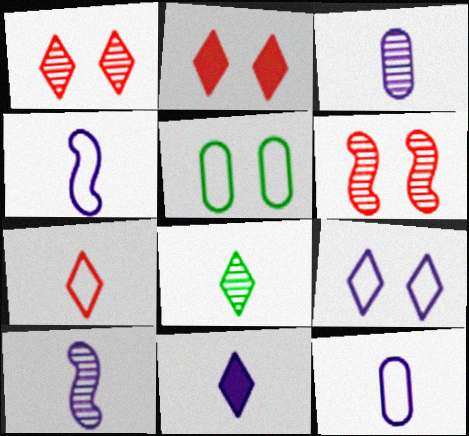[[3, 4, 11], 
[7, 8, 11], 
[10, 11, 12]]